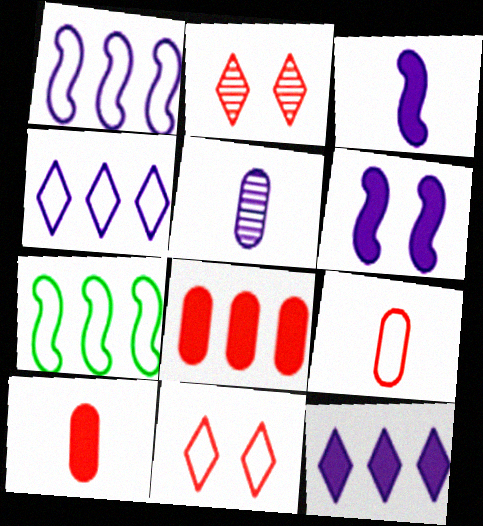[[4, 5, 6]]